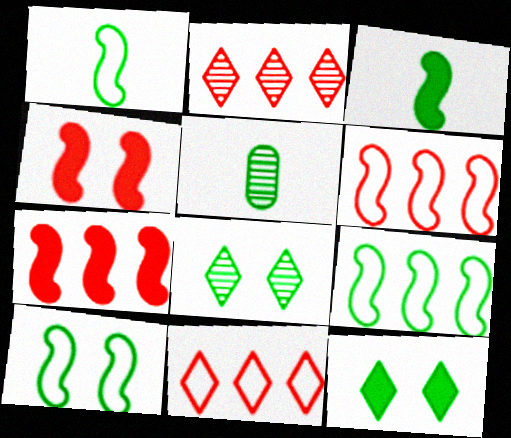[[1, 9, 10], 
[5, 9, 12]]